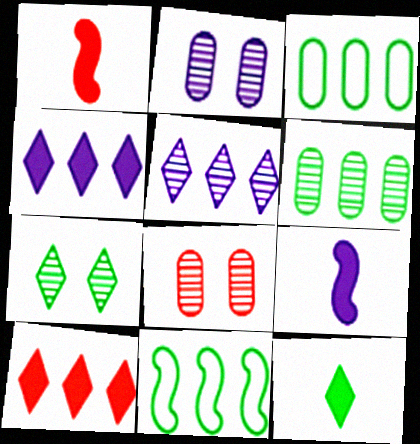[]